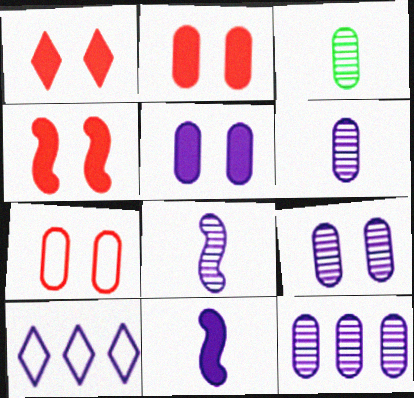[[1, 2, 4], 
[3, 4, 10], 
[5, 8, 10], 
[6, 9, 12], 
[9, 10, 11]]